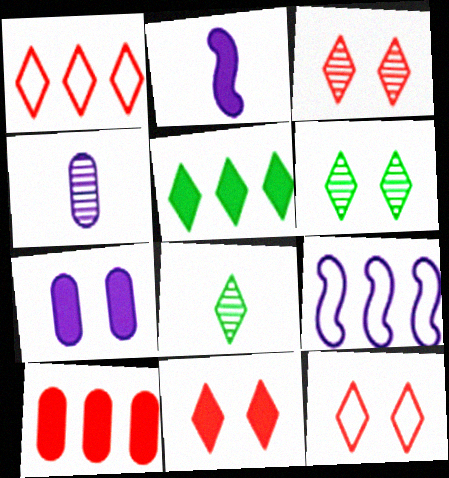[[3, 11, 12]]